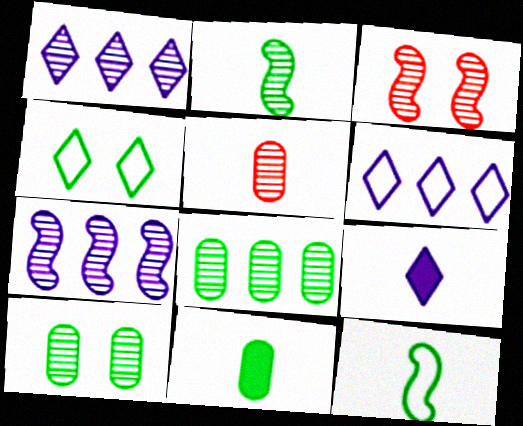[[2, 3, 7], 
[3, 6, 11], 
[5, 9, 12]]